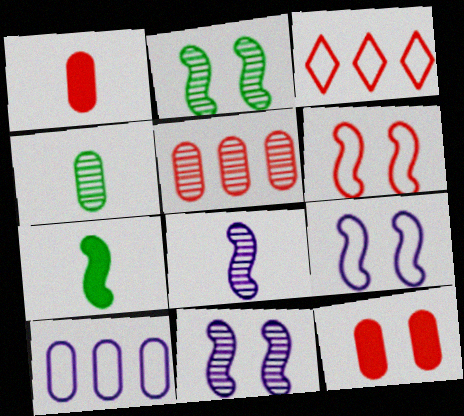[[4, 10, 12]]